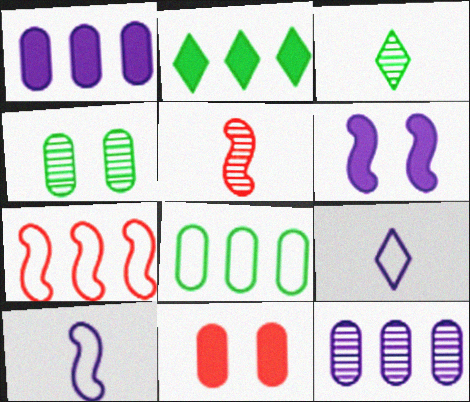[[2, 7, 12], 
[6, 9, 12]]